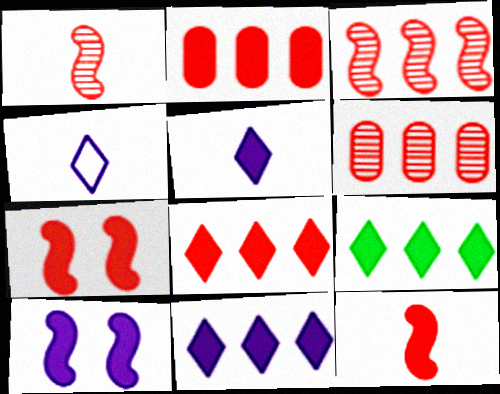[[8, 9, 11]]